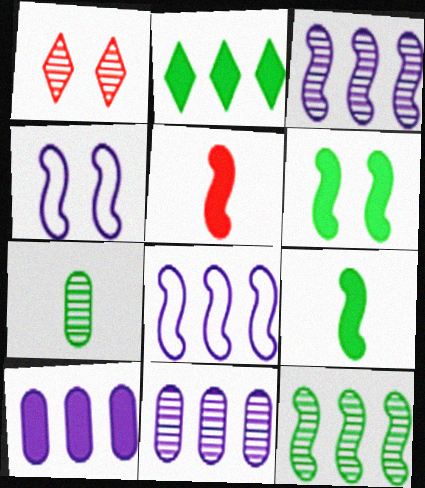[[1, 3, 7], 
[4, 5, 12]]